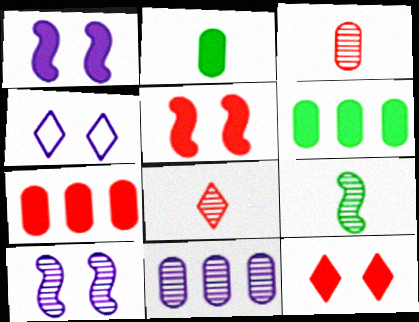[[4, 7, 9]]